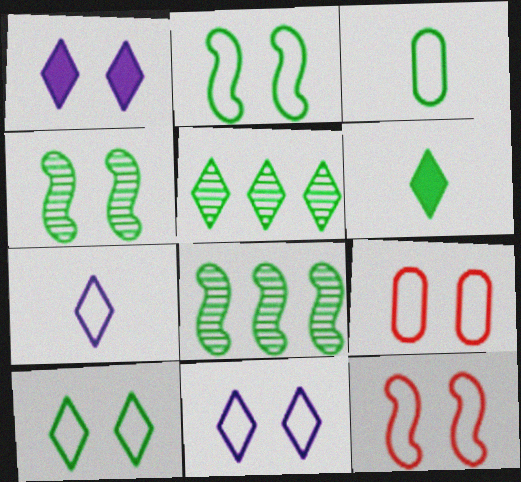[[1, 4, 9], 
[2, 9, 11], 
[5, 6, 10]]